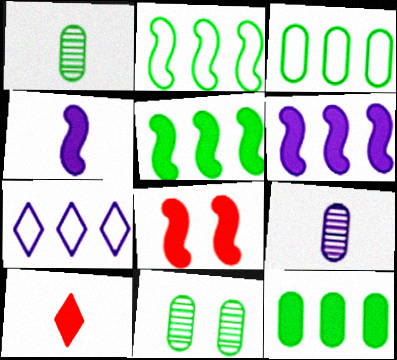[[1, 7, 8], 
[4, 5, 8]]